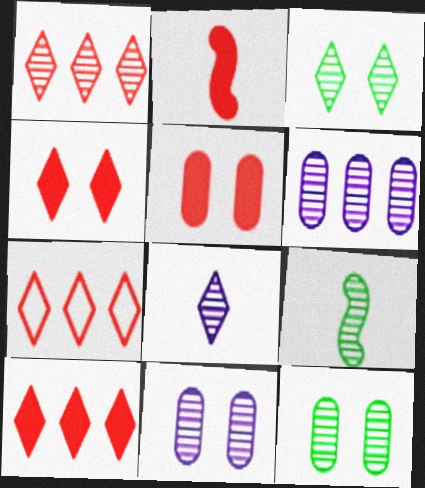[[1, 3, 8], 
[1, 7, 10], 
[1, 9, 11], 
[2, 5, 10]]